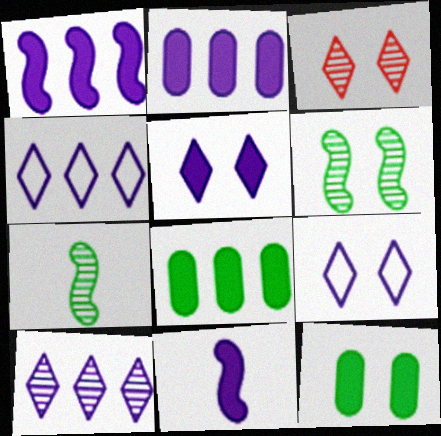[[2, 5, 11]]